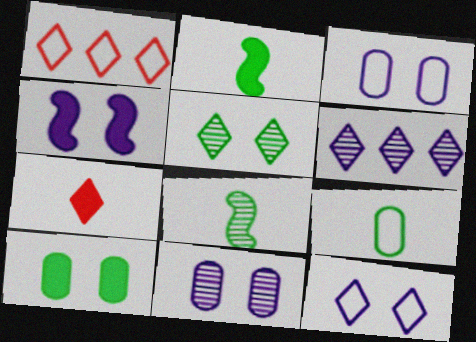[[1, 2, 11], 
[4, 11, 12]]